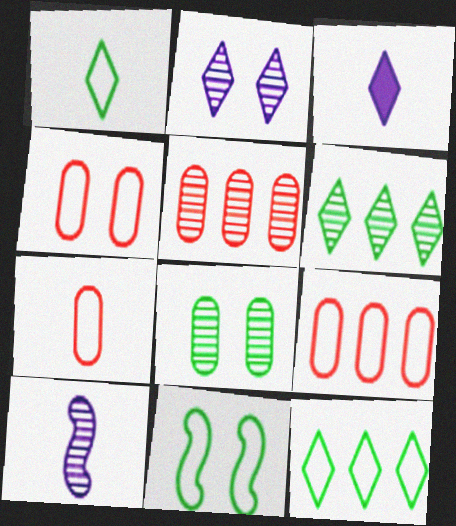[[3, 5, 11], 
[4, 7, 9]]